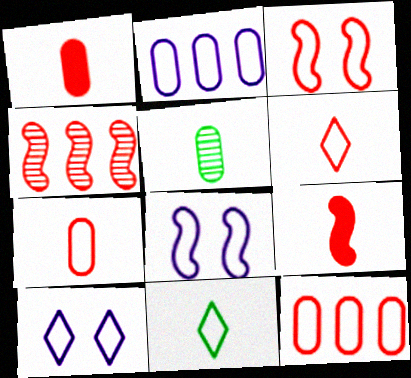[[2, 3, 11], 
[3, 4, 9], 
[3, 6, 12], 
[8, 11, 12]]